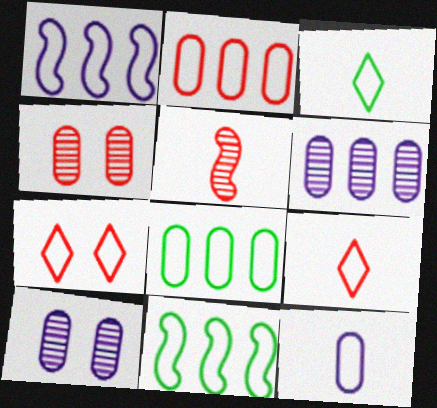[[7, 11, 12]]